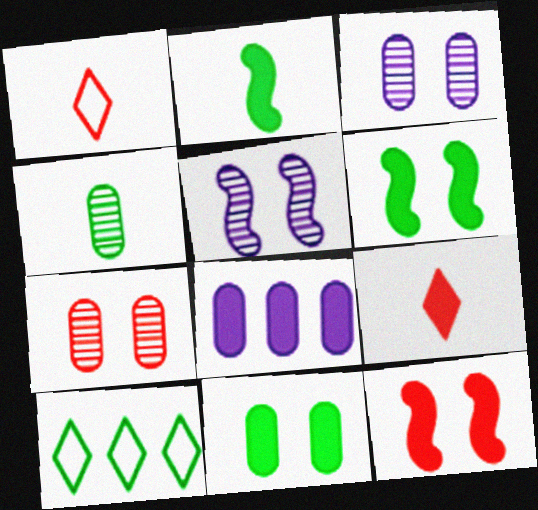[[4, 6, 10], 
[6, 8, 9]]